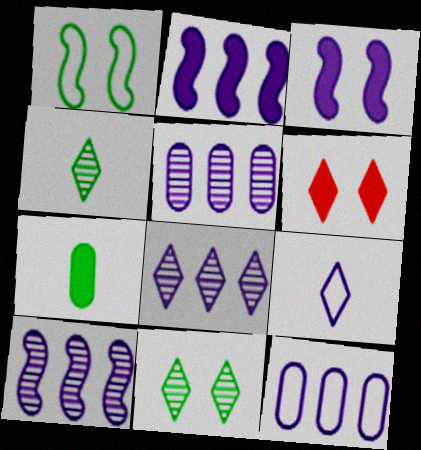[[2, 6, 7], 
[2, 8, 12], 
[3, 5, 9], 
[5, 8, 10]]